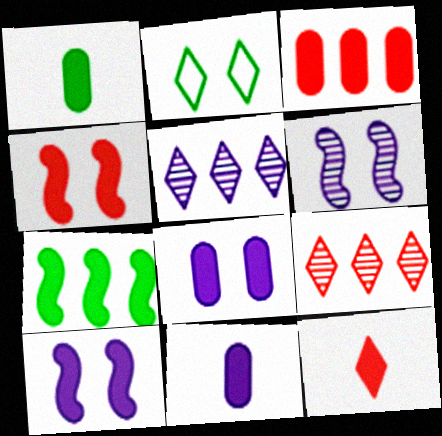[[1, 3, 8], 
[2, 5, 12], 
[3, 4, 12], 
[7, 8, 12]]